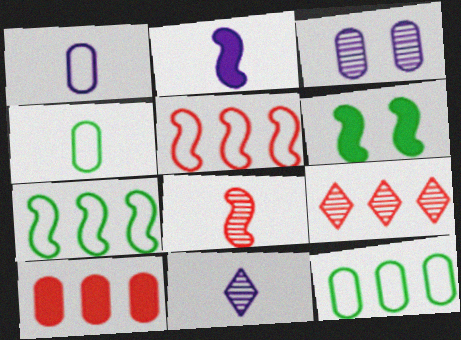[[1, 2, 11], 
[1, 6, 9], 
[3, 4, 10], 
[5, 9, 10]]